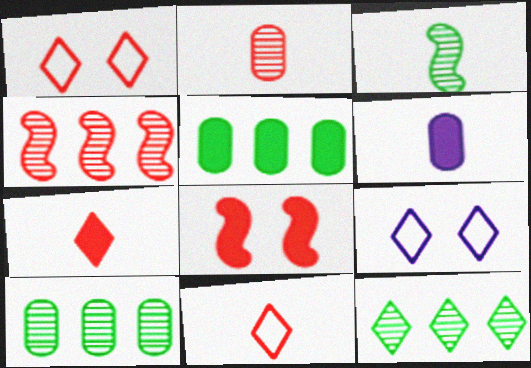[[3, 6, 11], 
[7, 9, 12]]